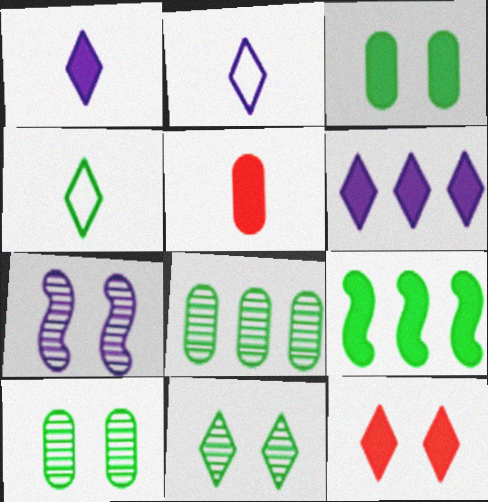[[4, 9, 10]]